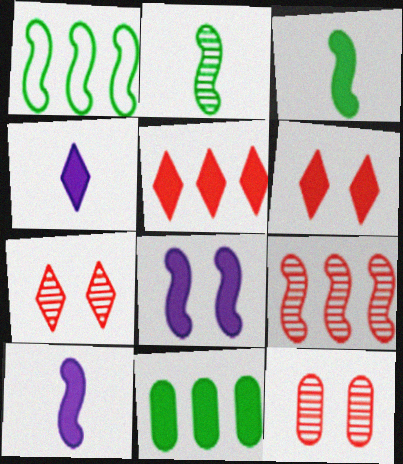[[1, 4, 12], 
[6, 10, 11]]